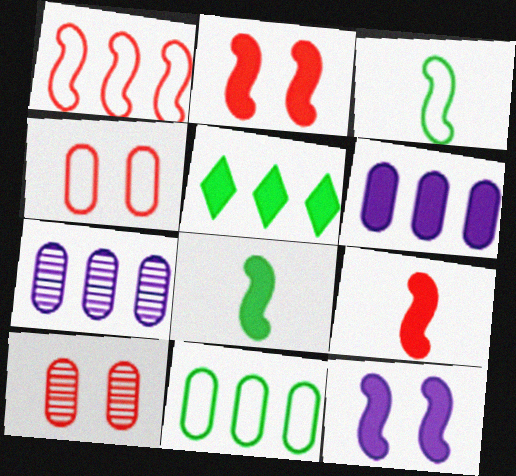[[1, 5, 7]]